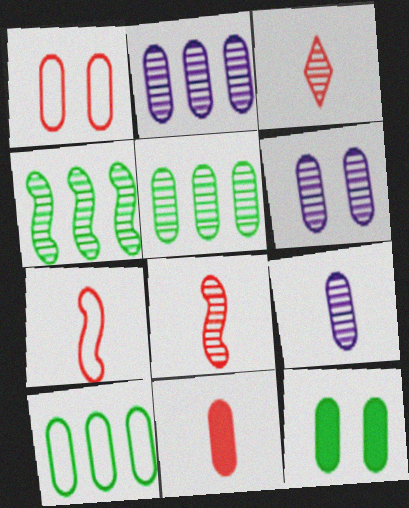[[1, 6, 12], 
[2, 6, 9], 
[3, 4, 6], 
[3, 7, 11], 
[6, 10, 11]]